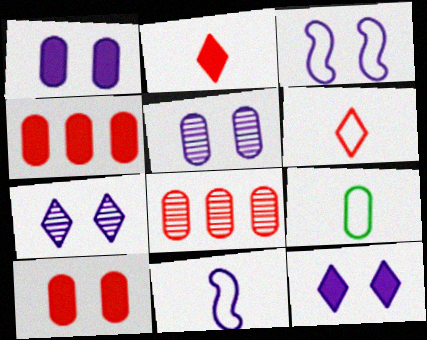[[1, 3, 7], 
[1, 8, 9], 
[3, 5, 12], 
[4, 5, 9], 
[6, 9, 11]]